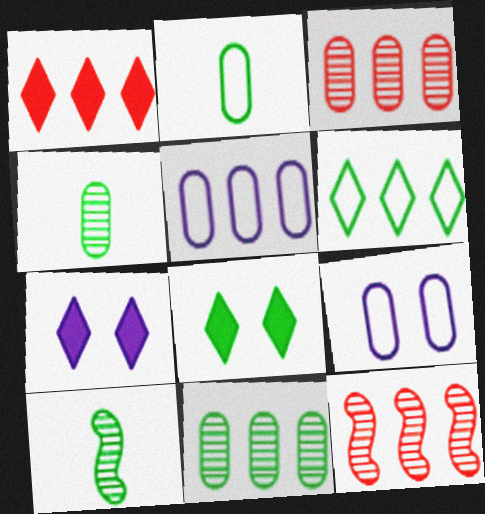[[1, 9, 10], 
[2, 7, 12]]